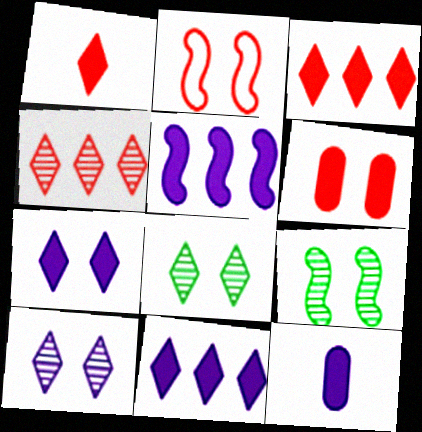[[5, 7, 12]]